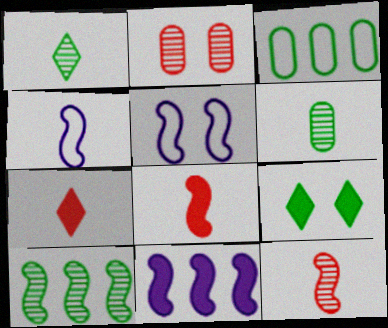[[2, 5, 9], 
[4, 6, 7], 
[5, 8, 10]]